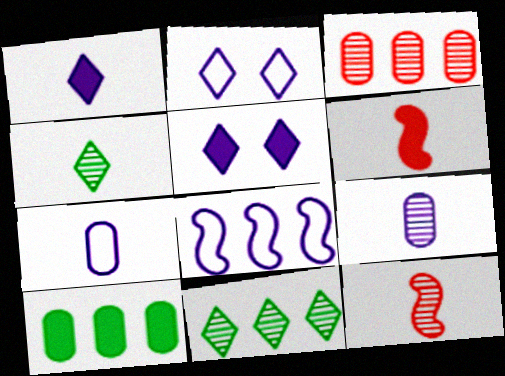[[2, 7, 8], 
[2, 10, 12], 
[4, 6, 7], 
[4, 9, 12], 
[5, 6, 10], 
[5, 8, 9]]